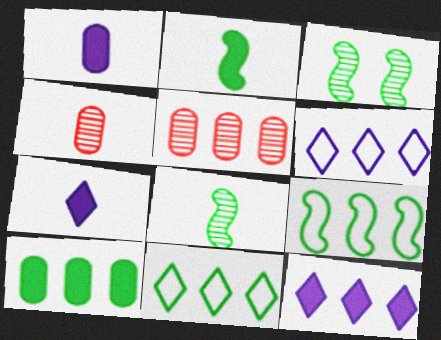[[2, 3, 9], 
[5, 9, 12]]